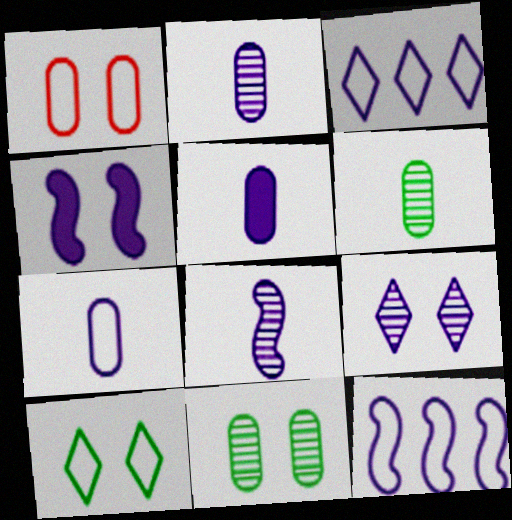[[2, 3, 4], 
[2, 5, 7], 
[4, 8, 12], 
[5, 9, 12]]